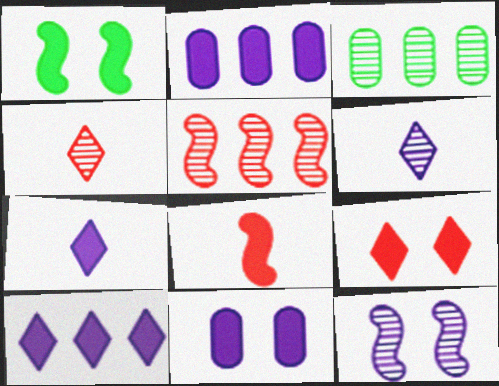[[1, 9, 11], 
[3, 4, 12]]